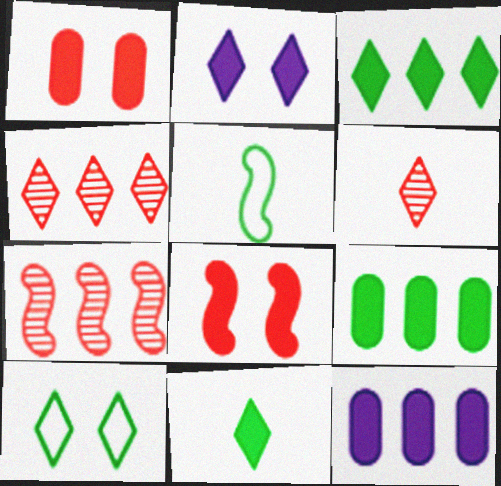[[8, 11, 12]]